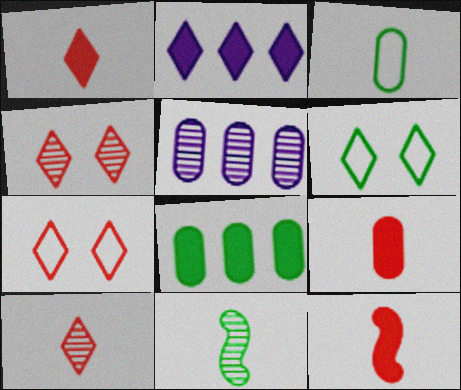[[1, 9, 12], 
[2, 6, 10], 
[4, 5, 11], 
[5, 6, 12], 
[6, 8, 11]]